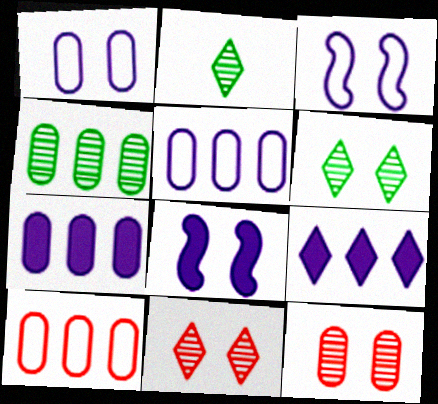[[2, 8, 10], 
[4, 7, 10]]